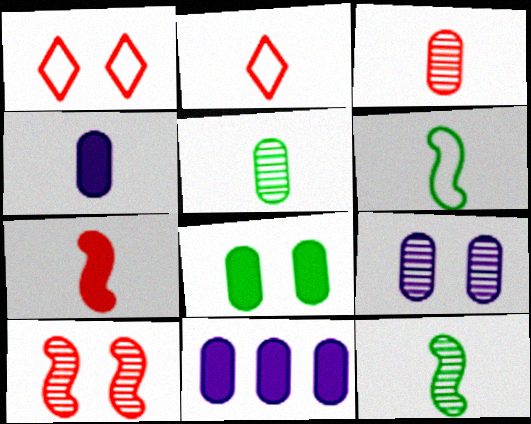[[1, 11, 12], 
[2, 3, 7], 
[2, 4, 12]]